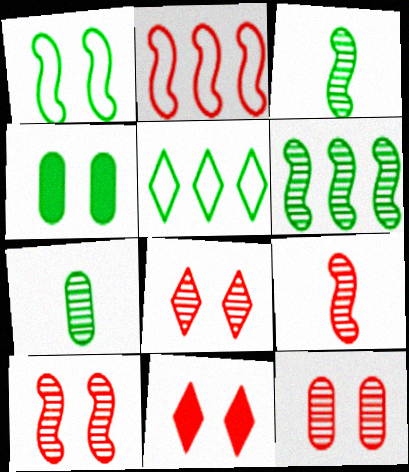[[3, 4, 5], 
[8, 10, 12]]